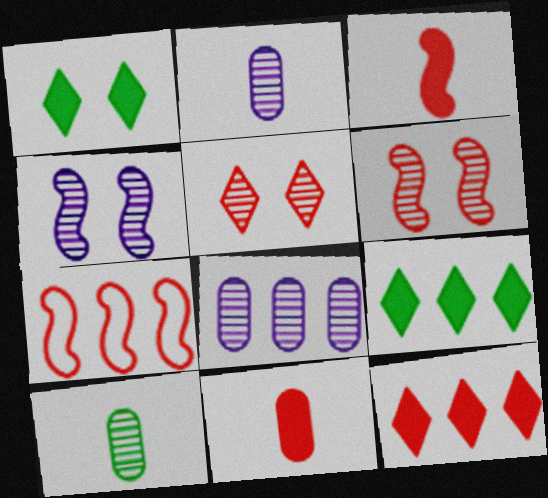[[1, 2, 7], 
[3, 6, 7], 
[5, 7, 11], 
[7, 8, 9]]